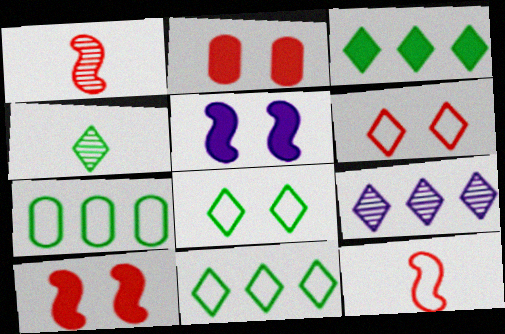[[3, 4, 8]]